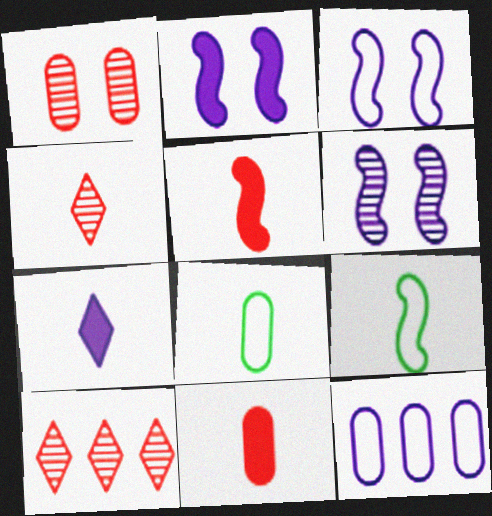[[2, 3, 6], 
[2, 8, 10], 
[6, 7, 12]]